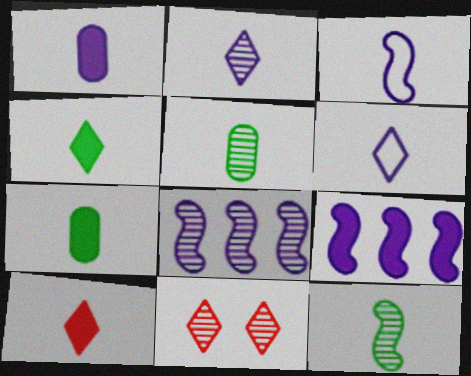[[1, 2, 3], 
[3, 5, 10], 
[5, 8, 11]]